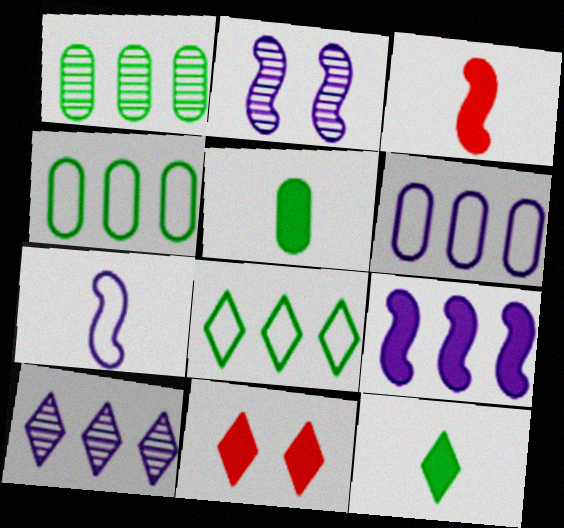[[1, 7, 11], 
[2, 7, 9], 
[5, 9, 11], 
[6, 9, 10]]